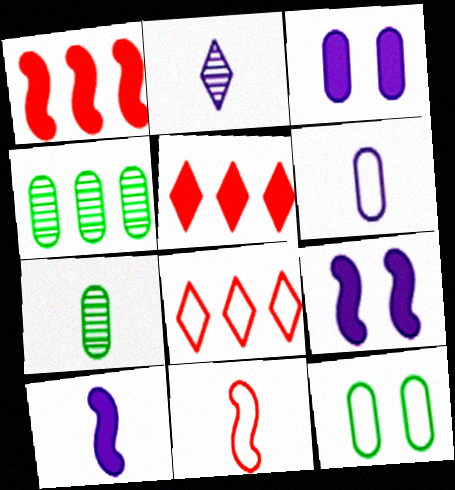[[1, 2, 12], 
[2, 6, 10], 
[7, 8, 9]]